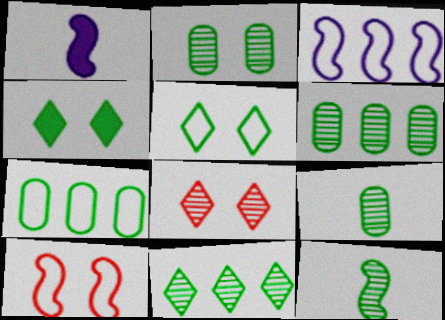[[1, 7, 8], 
[2, 6, 9], 
[2, 11, 12], 
[4, 7, 12]]